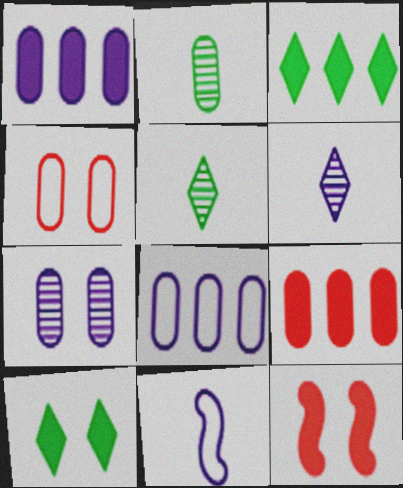[[1, 2, 4], 
[5, 8, 12]]